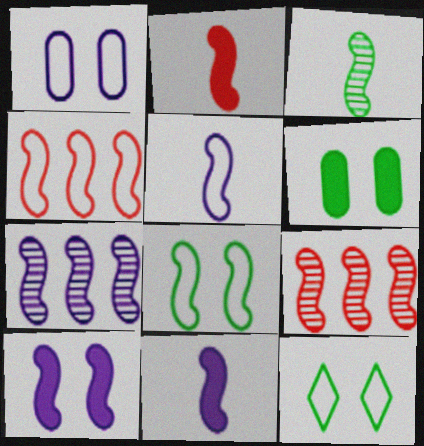[[2, 3, 5], 
[2, 7, 8], 
[3, 4, 10], 
[4, 5, 8], 
[5, 7, 10], 
[8, 9, 11]]